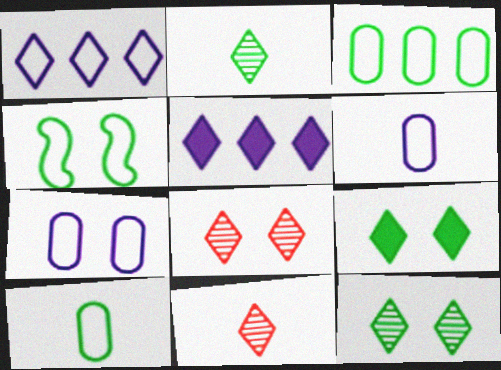[[1, 9, 11]]